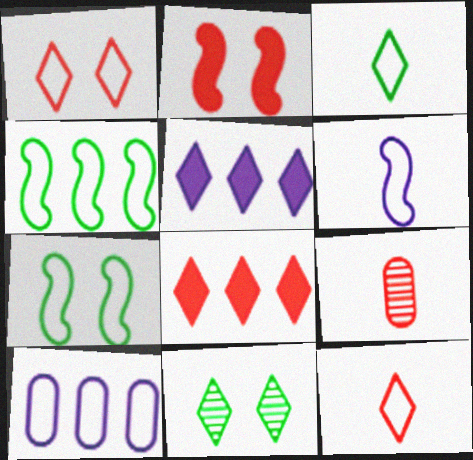[[5, 7, 9], 
[5, 11, 12], 
[7, 10, 12]]